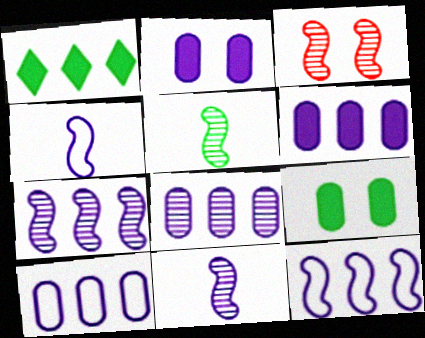[[3, 5, 7], 
[6, 8, 10]]